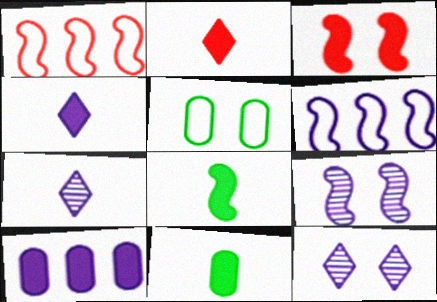[[1, 8, 9], 
[1, 11, 12], 
[3, 5, 12]]